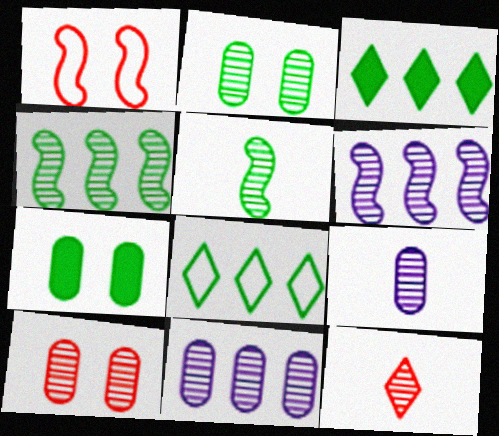[[1, 3, 9], 
[2, 6, 12], 
[5, 7, 8], 
[5, 9, 12]]